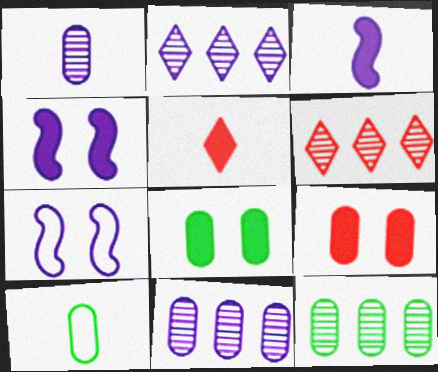[[4, 6, 10], 
[5, 7, 12], 
[8, 10, 12], 
[9, 10, 11]]